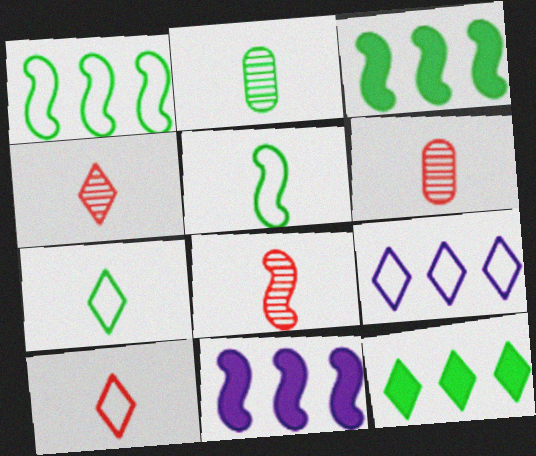[[4, 6, 8]]